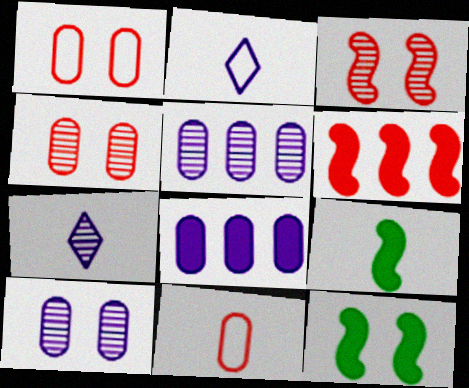[[7, 9, 11]]